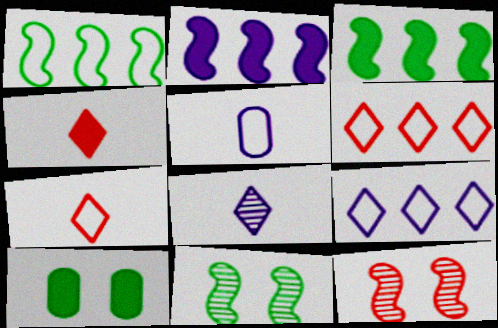[[2, 4, 10]]